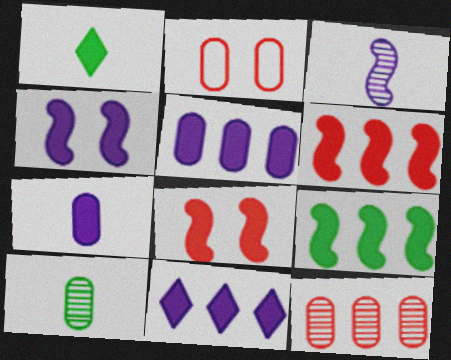[[1, 5, 8], 
[2, 5, 10], 
[4, 7, 11]]